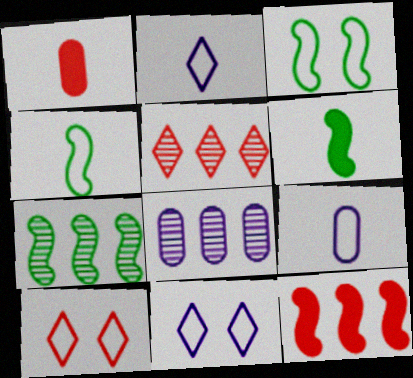[[1, 7, 11], 
[3, 6, 7], 
[5, 7, 8], 
[6, 8, 10]]